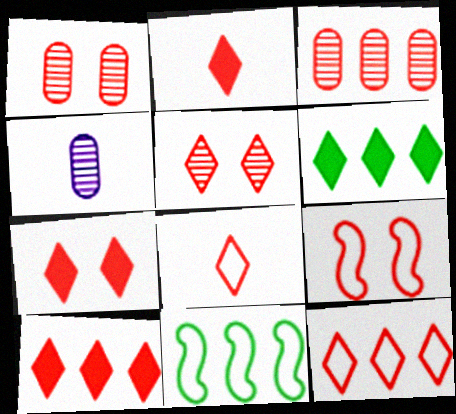[[1, 7, 9], 
[2, 3, 9], 
[2, 5, 12], 
[2, 7, 10], 
[4, 6, 9], 
[4, 7, 11], 
[5, 8, 10]]